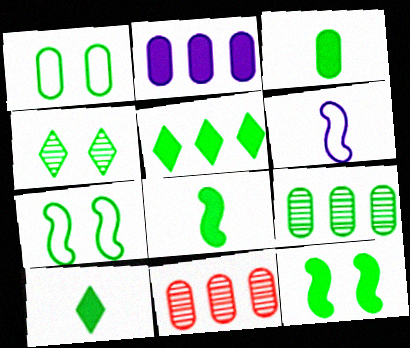[[1, 3, 9], 
[1, 4, 12], 
[3, 5, 12], 
[3, 8, 10], 
[7, 9, 10]]